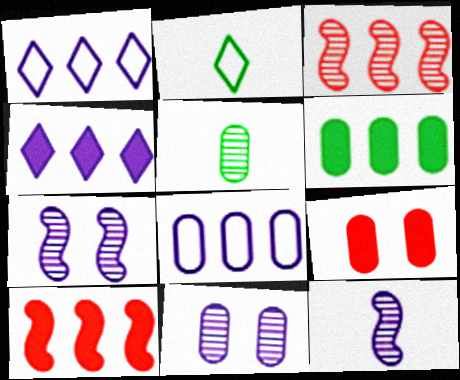[[1, 3, 6], 
[2, 10, 11], 
[4, 6, 10], 
[5, 8, 9]]